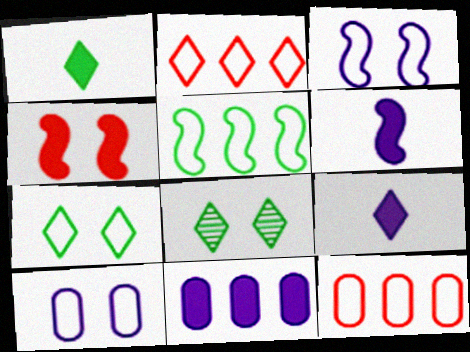[[1, 4, 11], 
[2, 8, 9], 
[4, 8, 10], 
[6, 8, 12]]